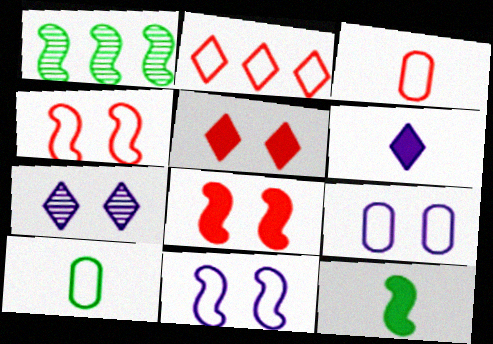[[2, 3, 4], 
[2, 10, 11]]